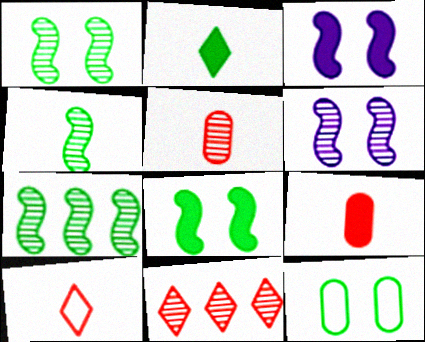[[1, 4, 7], 
[2, 7, 12]]